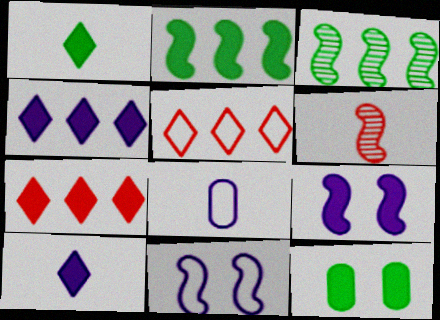[[1, 2, 12], 
[1, 6, 8], 
[2, 6, 11]]